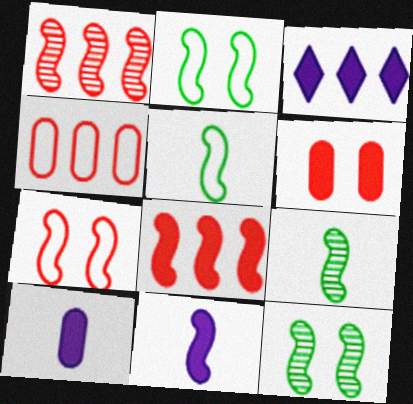[[1, 2, 11]]